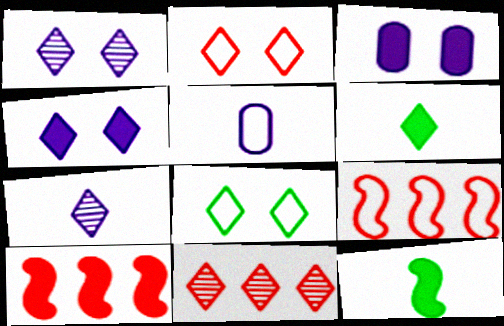[[3, 6, 10], 
[5, 8, 9]]